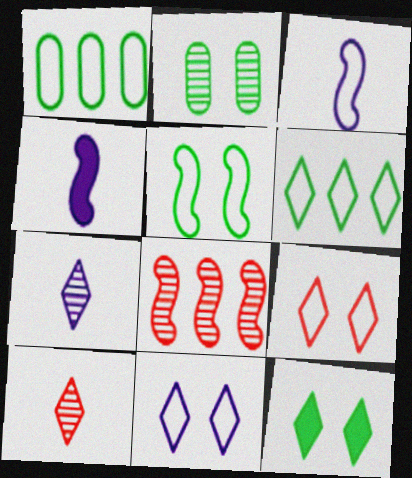[[1, 3, 9], 
[2, 5, 12], 
[2, 7, 8], 
[4, 5, 8]]